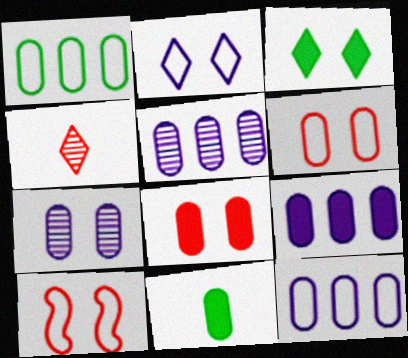[[3, 7, 10], 
[5, 6, 11], 
[5, 9, 12], 
[8, 9, 11]]